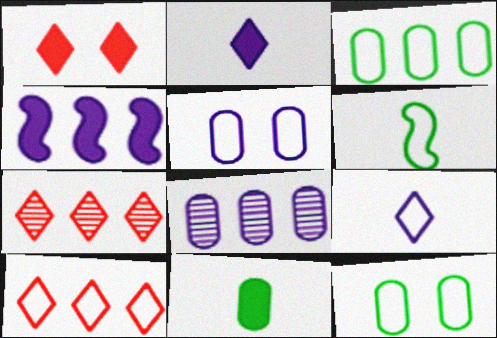[[1, 4, 11], 
[1, 6, 8], 
[3, 4, 7], 
[5, 6, 10]]